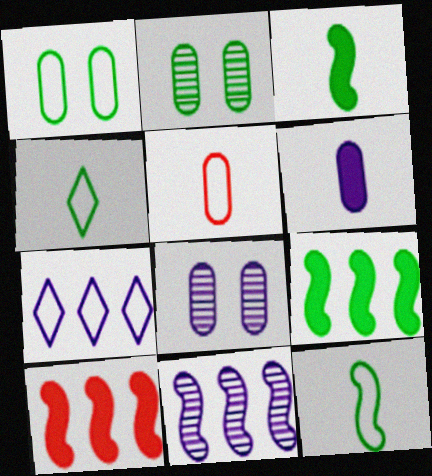[[2, 4, 9], 
[4, 8, 10]]